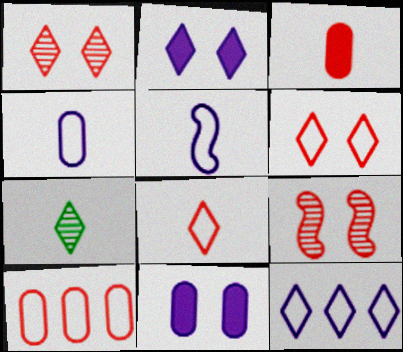[[3, 5, 7]]